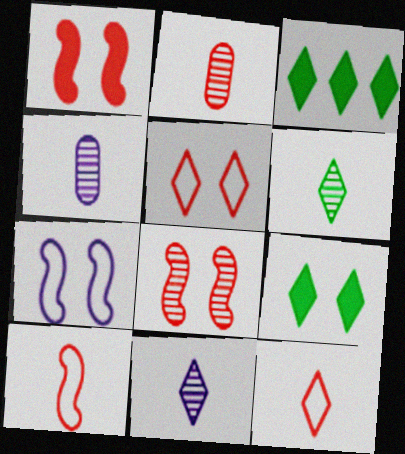[[2, 3, 7], 
[3, 5, 11]]